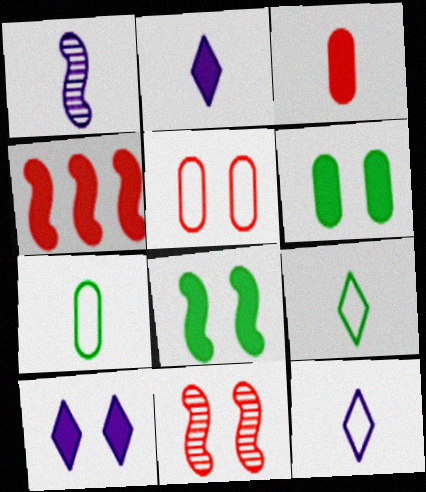[[1, 3, 9], 
[2, 4, 6]]